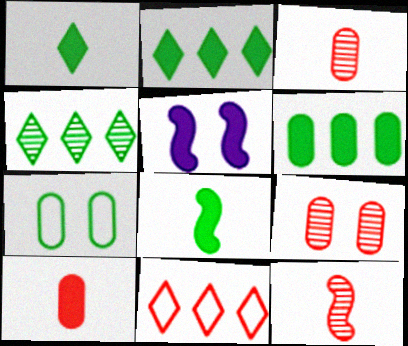[[2, 5, 10], 
[4, 7, 8]]